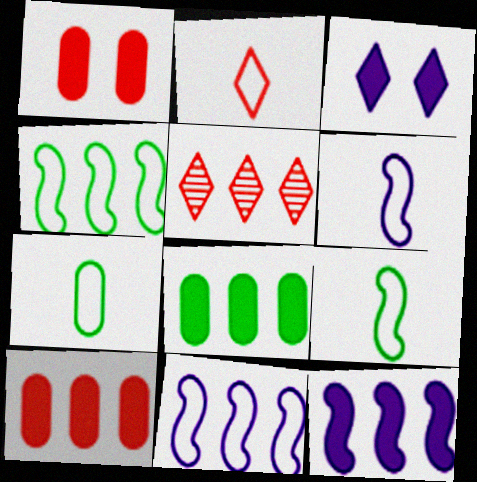[[2, 6, 7], 
[5, 8, 11]]